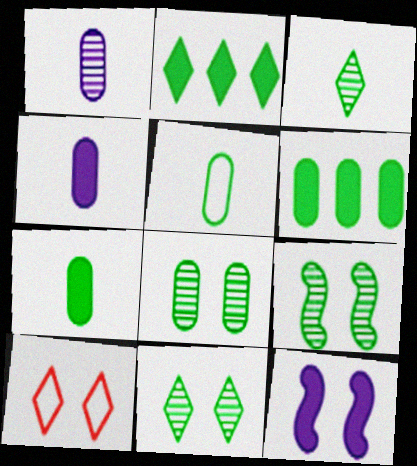[[2, 5, 9], 
[5, 6, 8], 
[8, 9, 11], 
[8, 10, 12]]